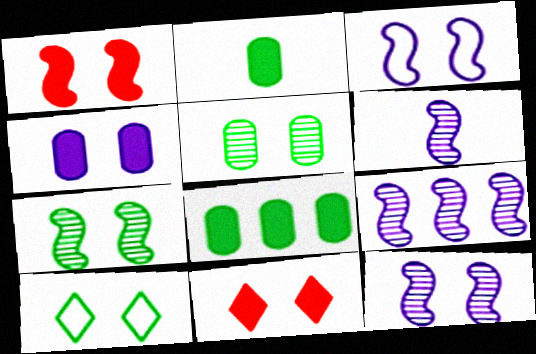[[1, 3, 7], 
[3, 5, 11], 
[6, 9, 12]]